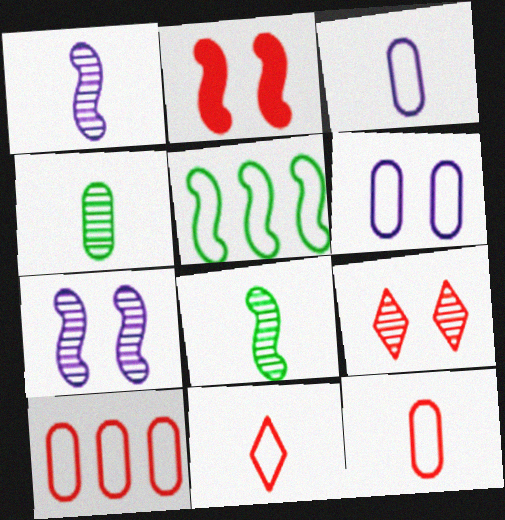[[1, 2, 5], 
[5, 6, 11]]